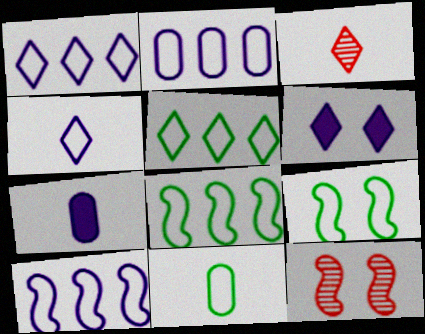[[1, 2, 10], 
[3, 5, 6], 
[5, 7, 12], 
[5, 9, 11]]